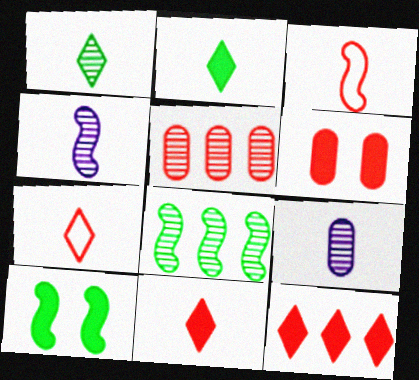[[2, 3, 9]]